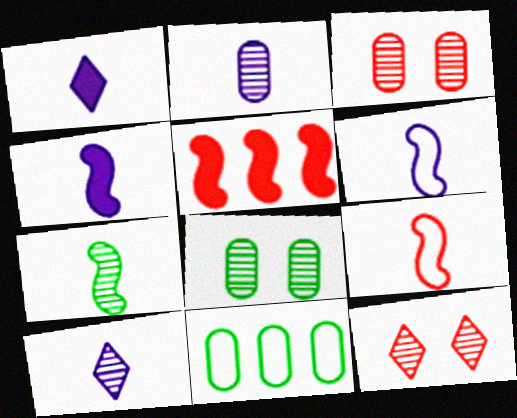[[1, 2, 6], 
[4, 7, 9], 
[4, 11, 12]]